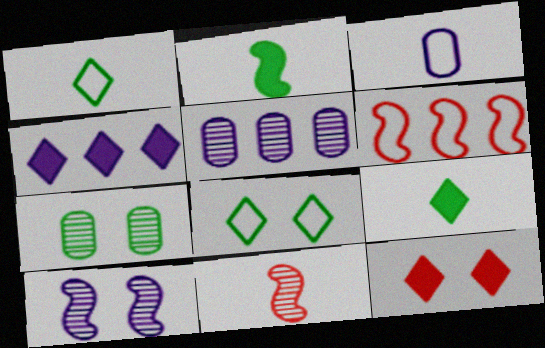[[2, 6, 10], 
[3, 4, 10], 
[3, 6, 8], 
[3, 9, 11], 
[4, 9, 12]]